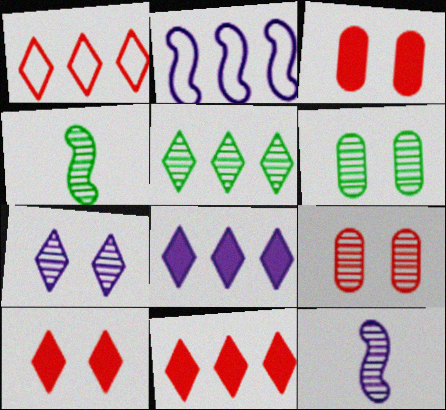[[1, 5, 8], 
[4, 5, 6], 
[5, 9, 12]]